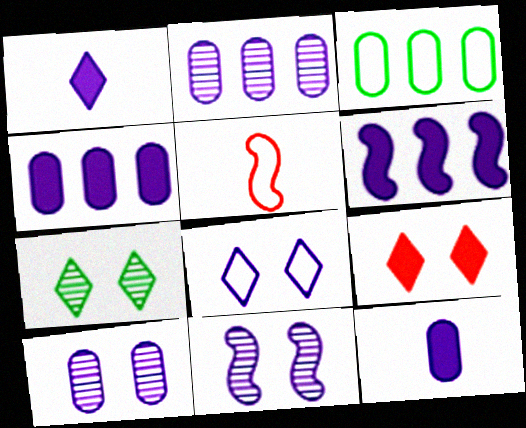[[3, 5, 8], 
[4, 5, 7], 
[7, 8, 9]]